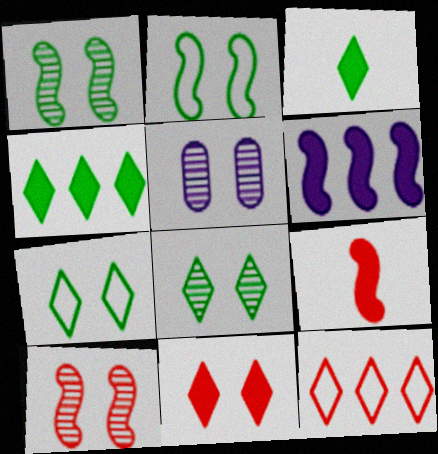[[2, 5, 11], 
[5, 8, 10]]